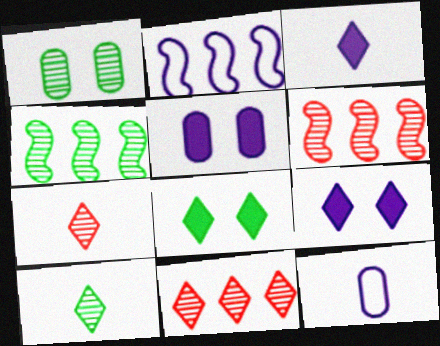[[1, 4, 10], 
[6, 8, 12]]